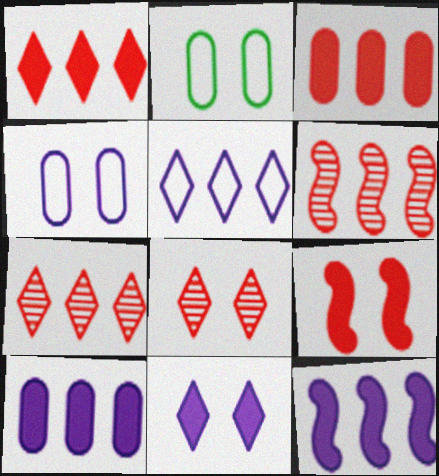[]